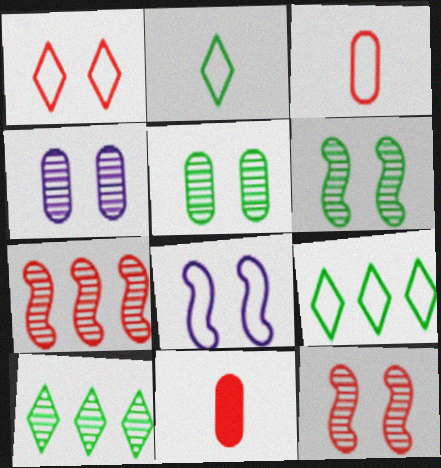[[1, 7, 11], 
[3, 8, 9], 
[8, 10, 11]]